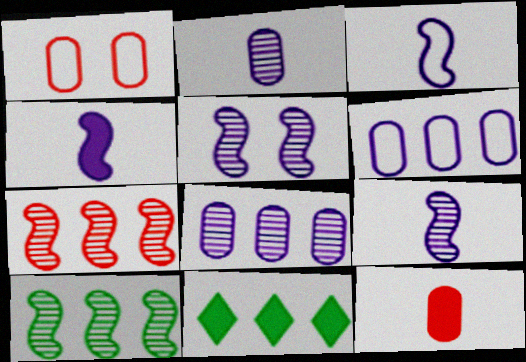[[1, 9, 11], 
[3, 4, 9], 
[6, 7, 11]]